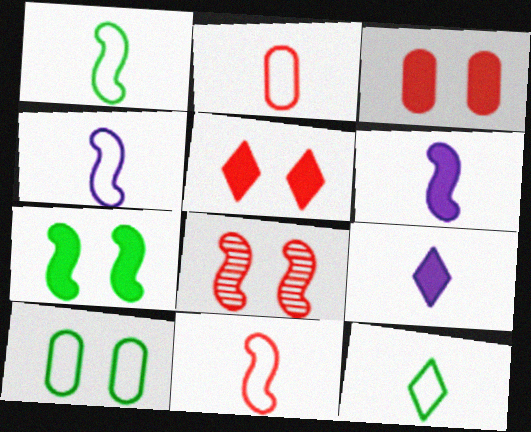[[1, 4, 11], 
[2, 4, 12]]